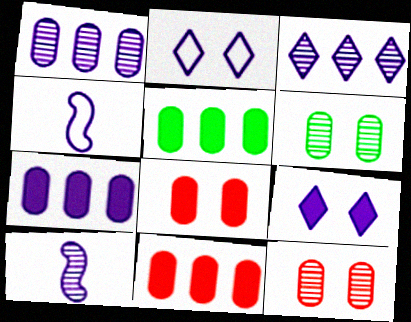[[1, 4, 9], 
[2, 7, 10], 
[5, 7, 11]]